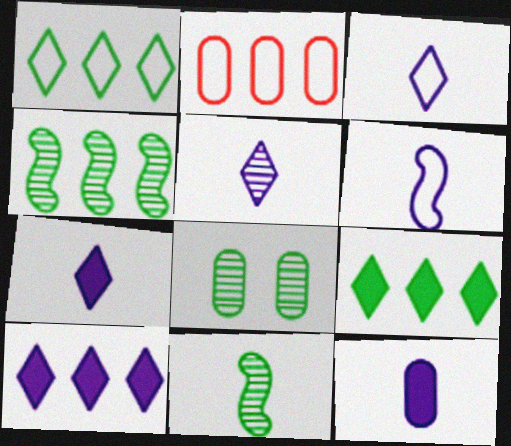[[2, 4, 10], 
[2, 8, 12], 
[3, 5, 7], 
[5, 6, 12]]